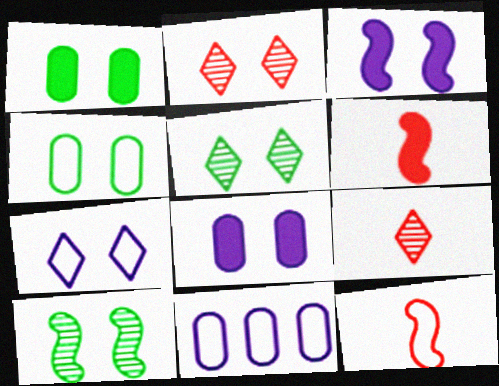[[2, 3, 4], 
[5, 6, 11]]